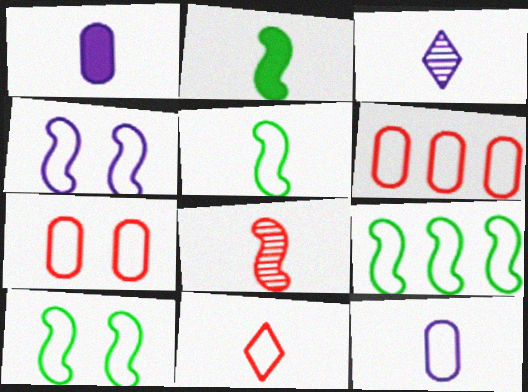[[5, 9, 10], 
[5, 11, 12]]